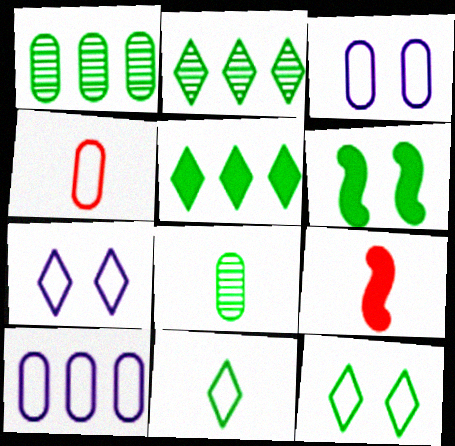[[1, 6, 11], 
[1, 7, 9], 
[2, 3, 9]]